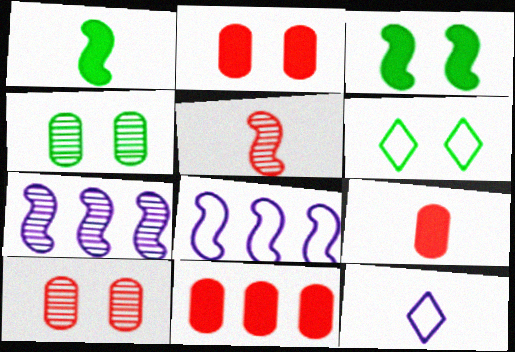[[2, 9, 11], 
[3, 4, 6], 
[3, 5, 8], 
[6, 7, 9]]